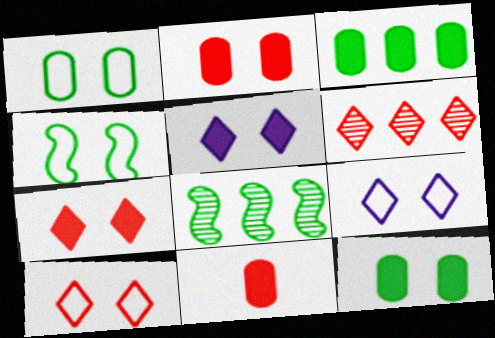[[8, 9, 11]]